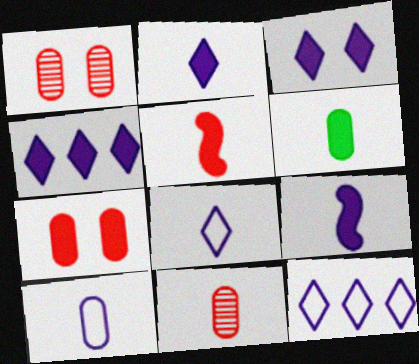[[2, 3, 4], 
[2, 5, 6], 
[6, 10, 11]]